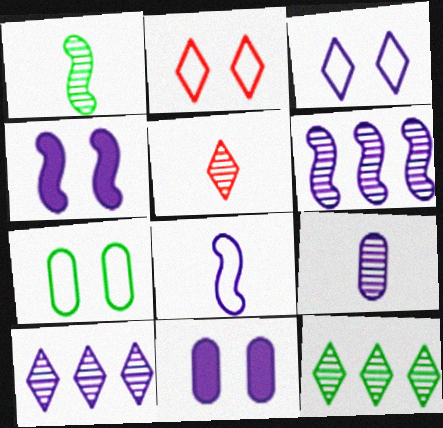[[1, 5, 9], 
[4, 6, 8], 
[8, 10, 11]]